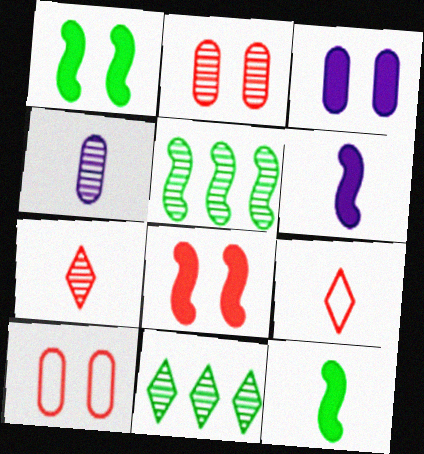[[3, 5, 9], 
[4, 9, 12], 
[6, 10, 11]]